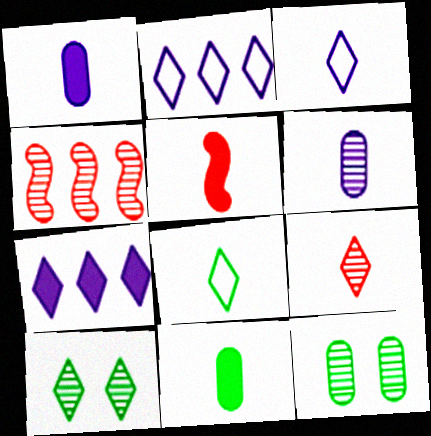[[2, 5, 12], 
[4, 6, 10], 
[5, 6, 8]]